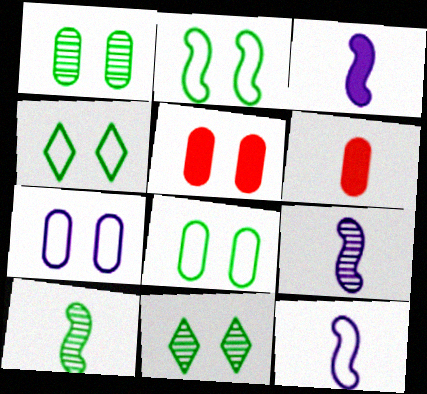[[1, 5, 7], 
[2, 4, 8], 
[3, 9, 12]]